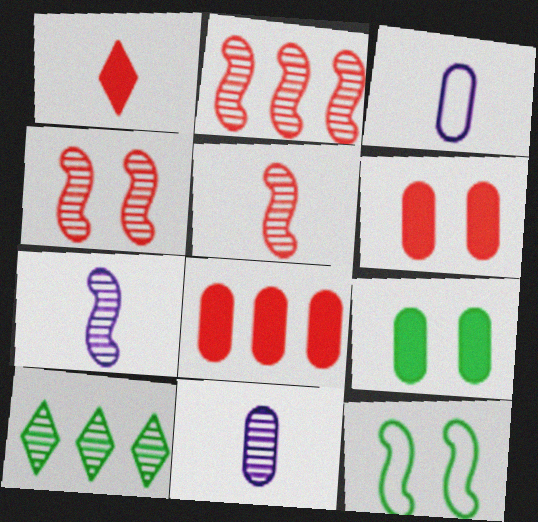[[2, 4, 5], 
[4, 10, 11]]